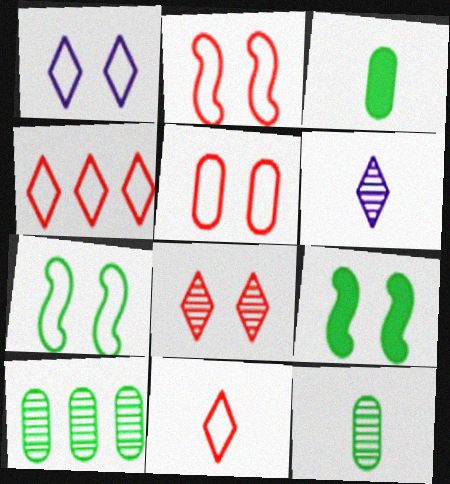[[1, 5, 7]]